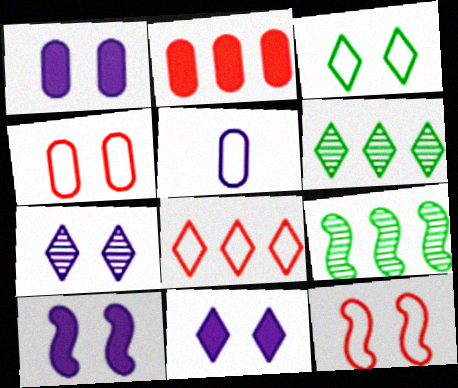[[1, 10, 11]]